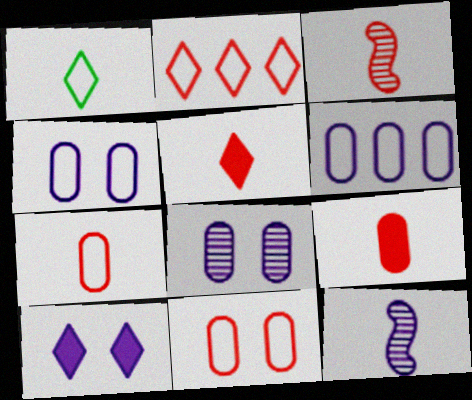[[1, 9, 12], 
[3, 5, 7], 
[6, 10, 12]]